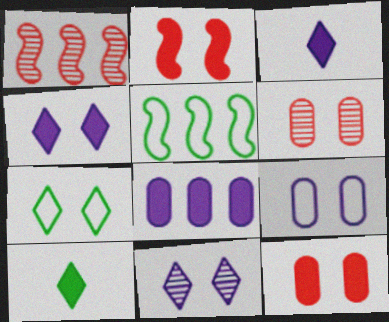[[1, 9, 10], 
[2, 8, 10], 
[3, 5, 6]]